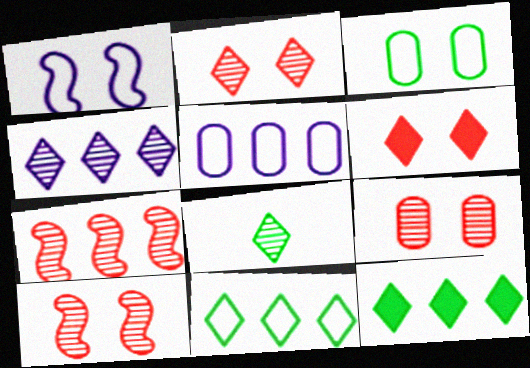[[2, 4, 8], 
[2, 9, 10], 
[5, 7, 12]]